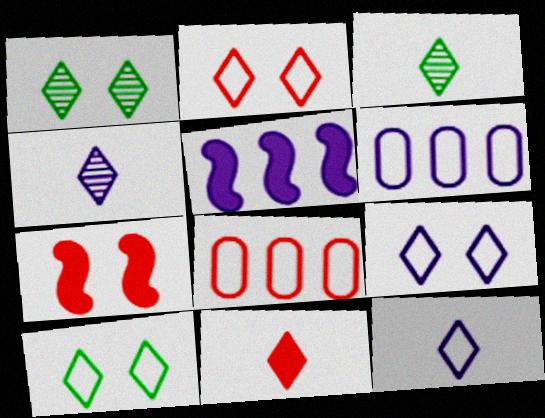[[2, 9, 10], 
[3, 6, 7], 
[3, 11, 12]]